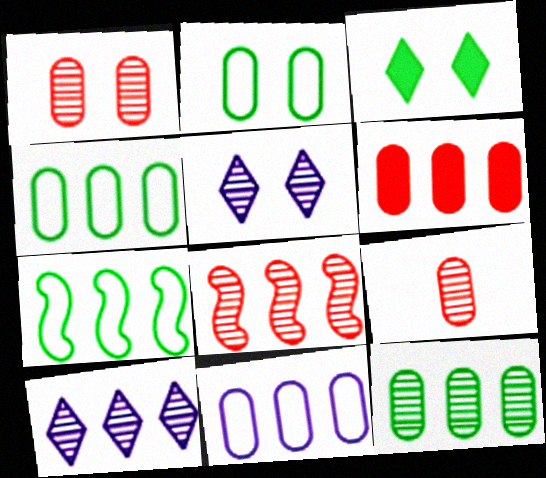[[6, 7, 10], 
[6, 11, 12], 
[8, 10, 12]]